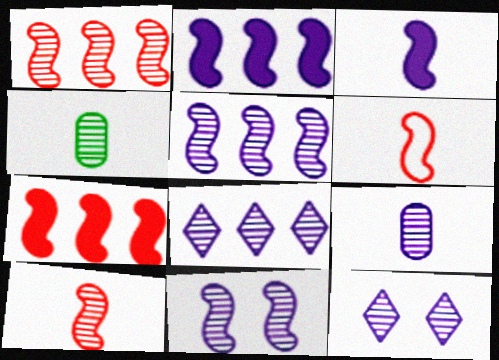[[1, 4, 12], 
[5, 9, 12], 
[8, 9, 11]]